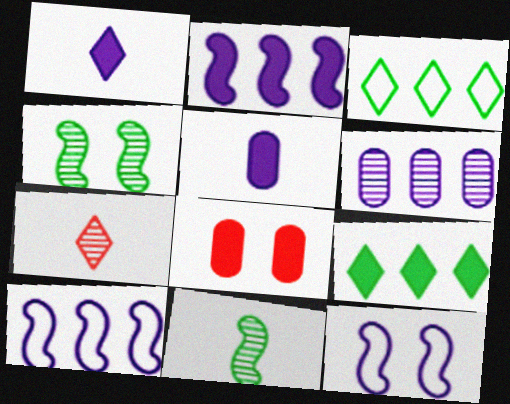[[1, 6, 12], 
[4, 6, 7]]